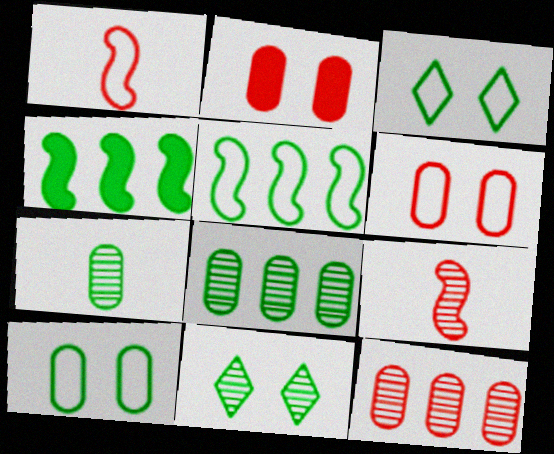[[3, 4, 7]]